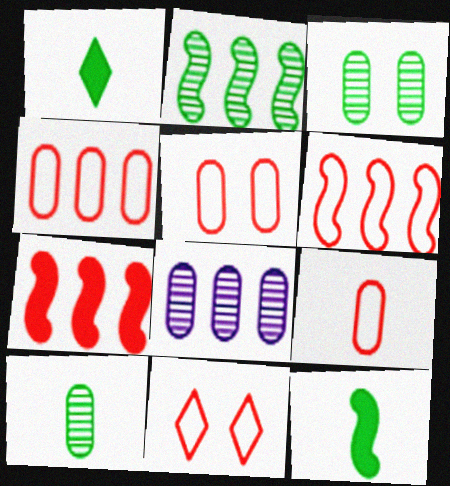[[4, 5, 9], 
[6, 9, 11], 
[8, 11, 12]]